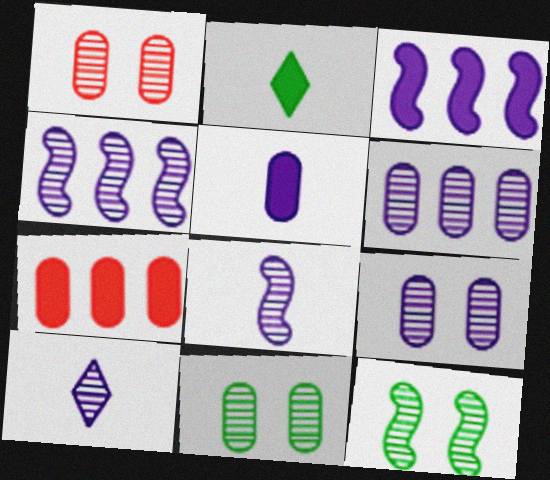[[1, 9, 11], 
[4, 9, 10]]